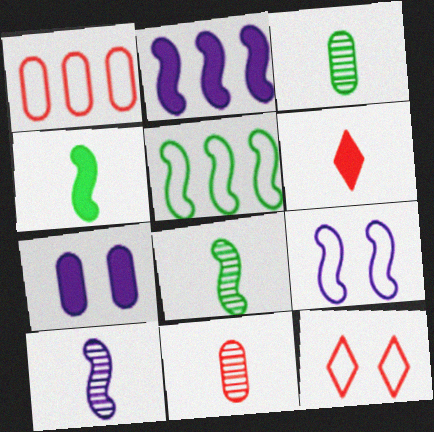[[1, 3, 7], 
[2, 3, 12], 
[2, 9, 10]]